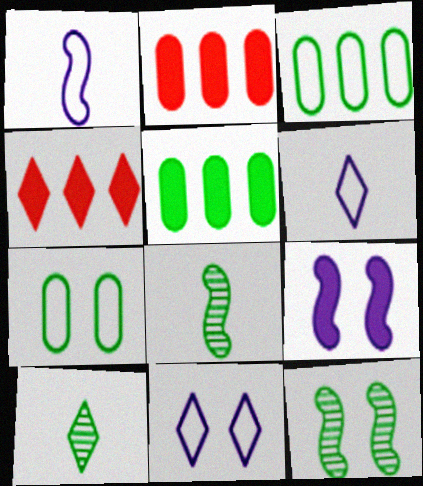[[2, 6, 12], 
[2, 8, 11], 
[4, 10, 11]]